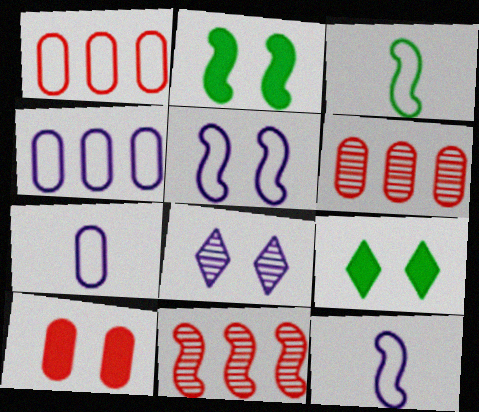[[2, 11, 12], 
[6, 9, 12], 
[7, 9, 11]]